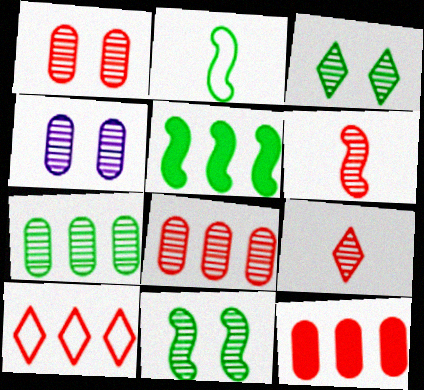[[2, 5, 11]]